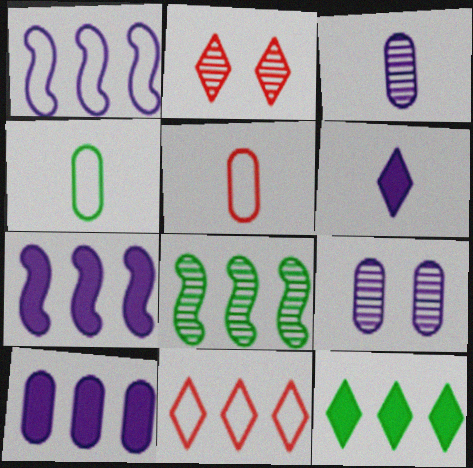[[1, 6, 9], 
[2, 3, 8], 
[2, 4, 7], 
[8, 10, 11]]